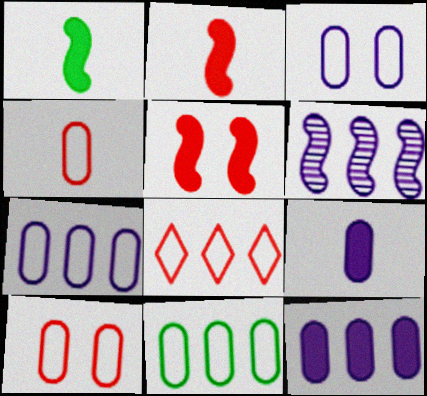[[3, 4, 11]]